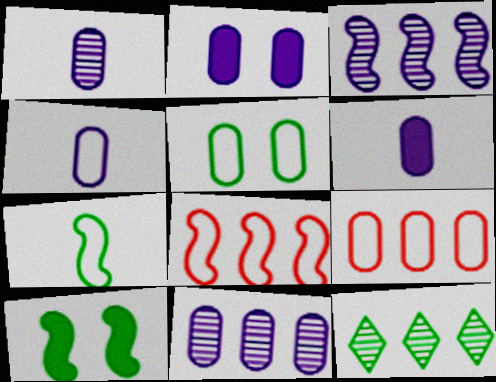[[1, 4, 6], 
[2, 4, 11], 
[4, 5, 9]]